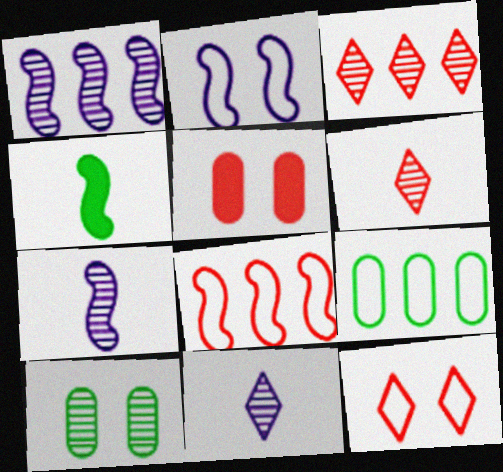[[1, 6, 10], 
[3, 7, 10], 
[5, 6, 8]]